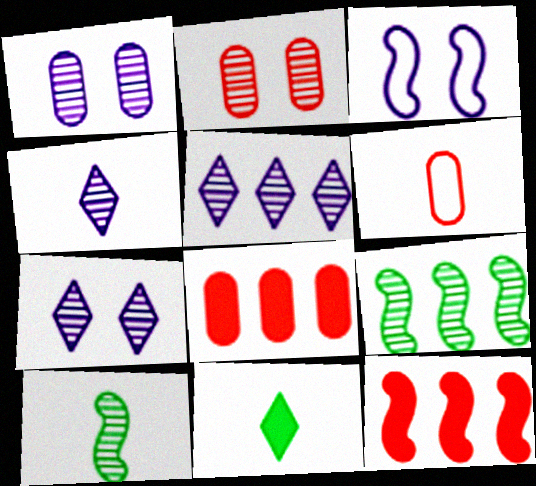[[2, 4, 9], 
[2, 5, 10], 
[2, 6, 8], 
[3, 10, 12], 
[4, 5, 7]]